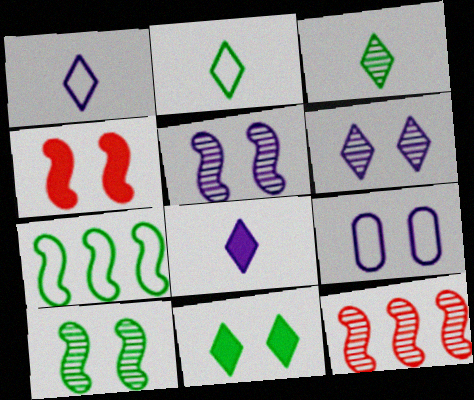[]